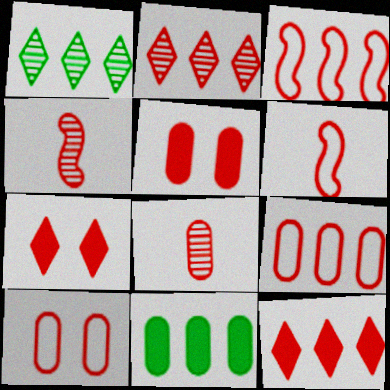[[2, 5, 6], 
[3, 7, 8], 
[4, 7, 9], 
[4, 10, 12], 
[5, 8, 9]]